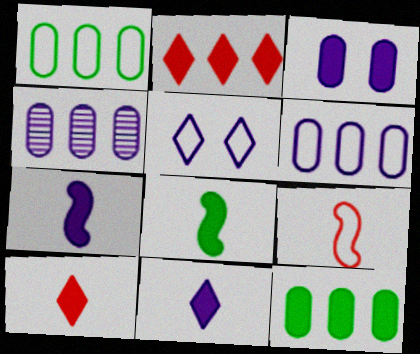[[1, 5, 9], 
[2, 3, 8], 
[4, 5, 7]]